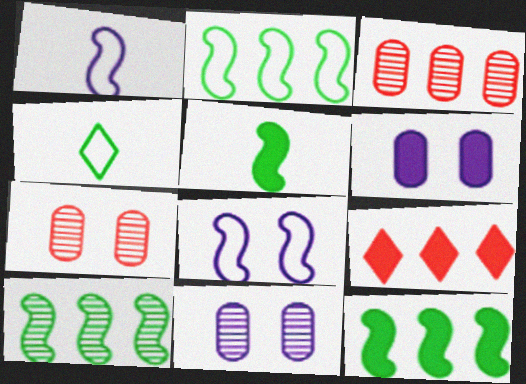[[2, 10, 12], 
[5, 6, 9]]